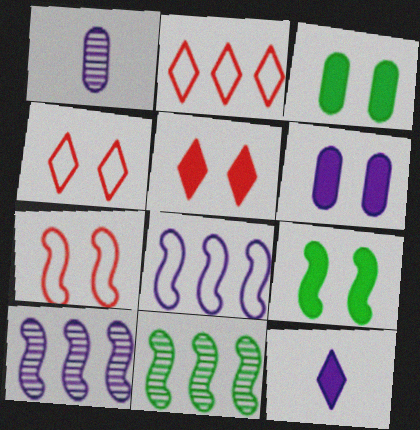[[1, 2, 9], 
[5, 6, 9]]